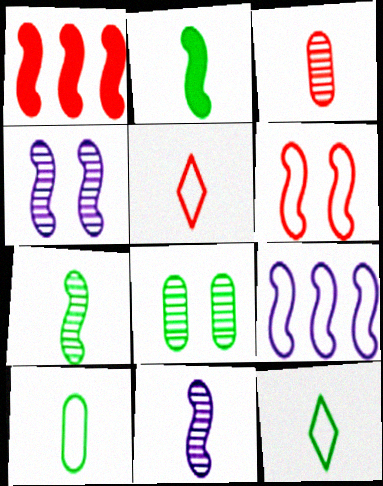[]